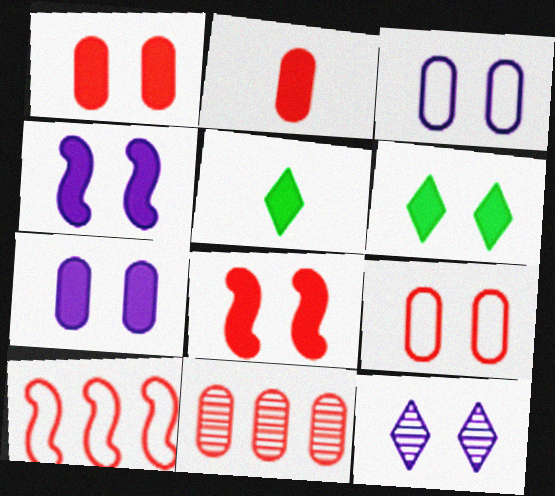[[1, 4, 6], 
[2, 9, 11], 
[3, 4, 12], 
[6, 7, 8]]